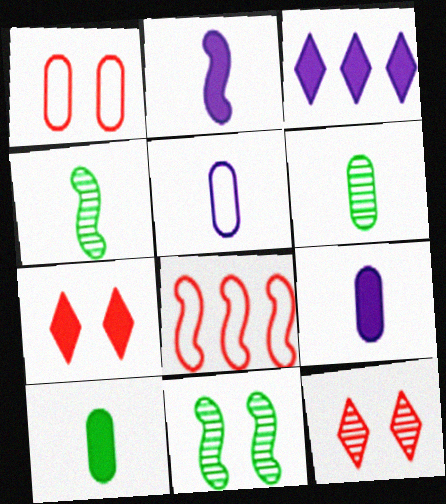[[1, 3, 4], 
[2, 8, 11]]